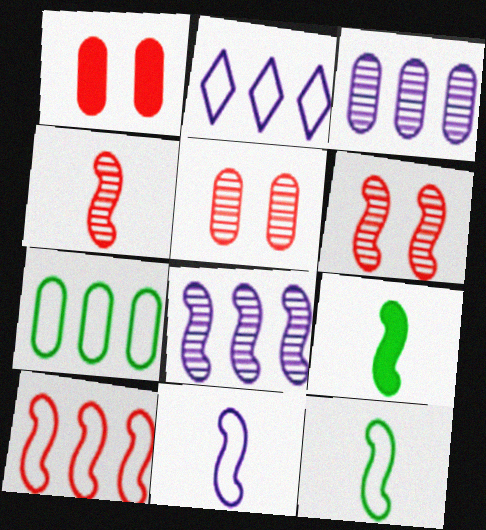[[2, 5, 9], 
[2, 7, 10], 
[4, 9, 11]]